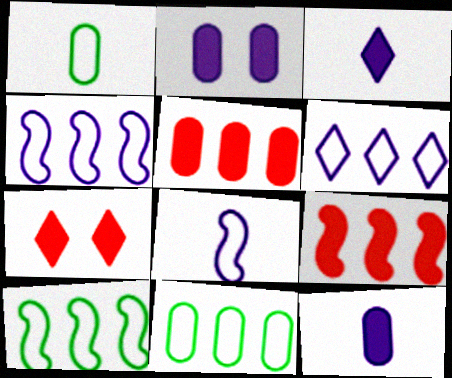[]